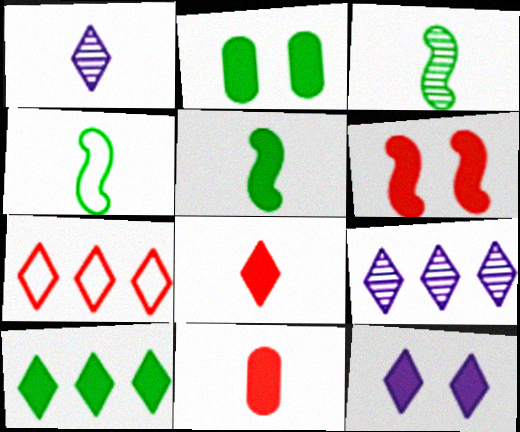[[1, 4, 11], 
[2, 5, 10], 
[2, 6, 12], 
[3, 4, 5], 
[7, 9, 10], 
[8, 10, 12]]